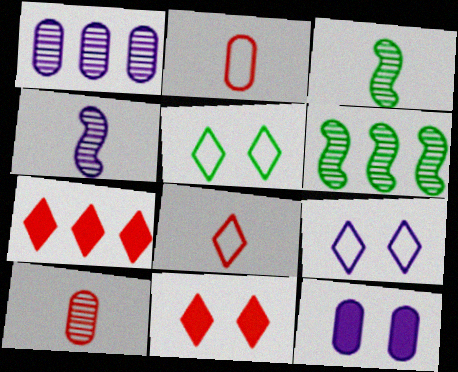[[6, 8, 12]]